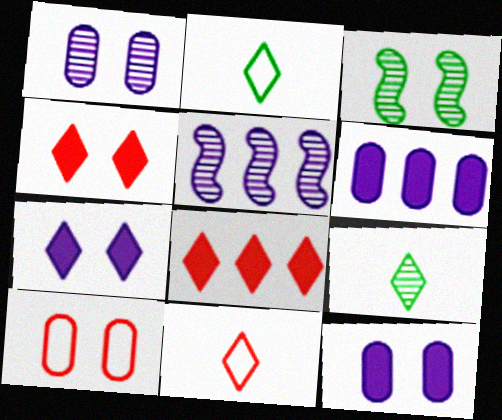[[3, 6, 11], 
[3, 7, 10]]